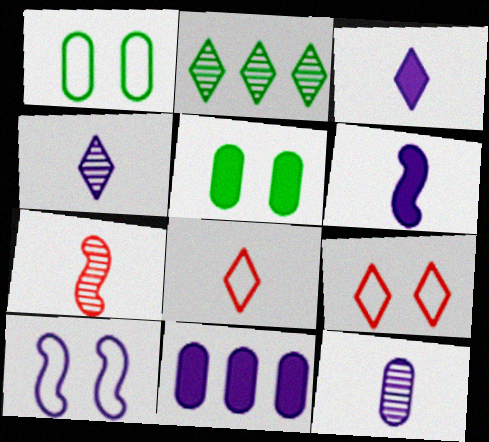[[1, 9, 10], 
[2, 3, 9], 
[4, 10, 11]]